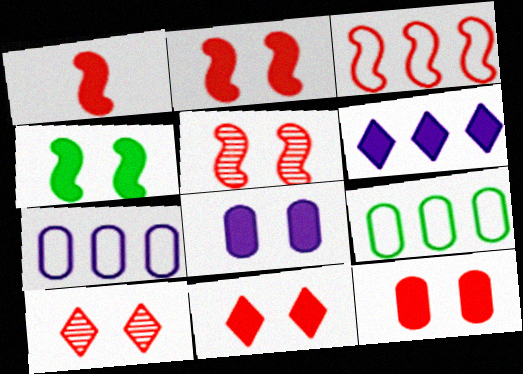[[1, 3, 5], 
[2, 11, 12], 
[4, 8, 11]]